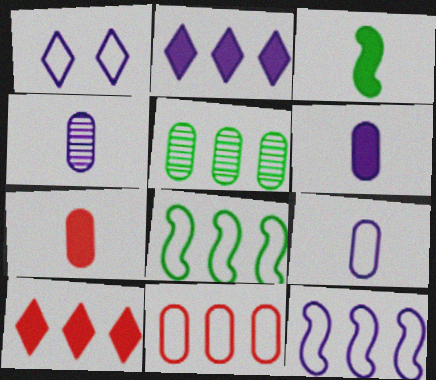[[1, 9, 12], 
[4, 6, 9], 
[5, 10, 12]]